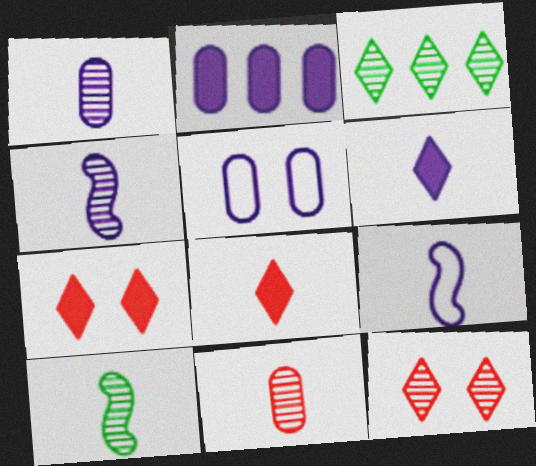[[1, 2, 5], 
[1, 6, 9]]